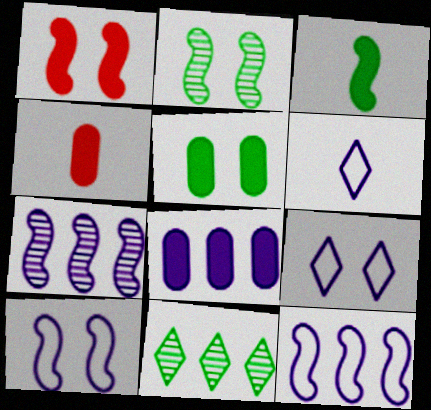[[1, 2, 10], 
[4, 5, 8], 
[4, 10, 11]]